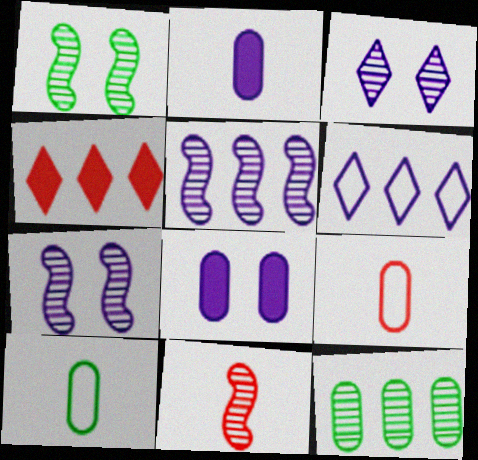[[1, 5, 11], 
[2, 6, 7], 
[3, 11, 12], 
[4, 7, 10], 
[8, 9, 12]]